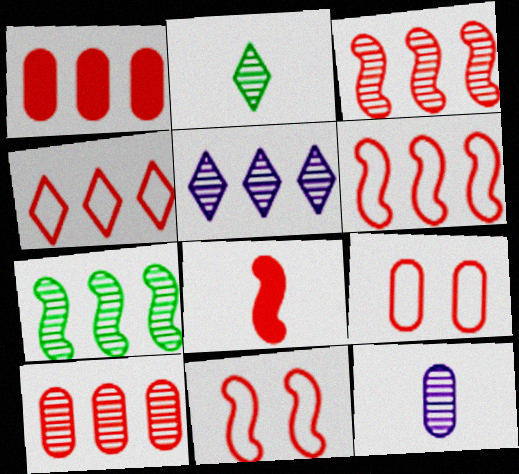[[1, 3, 4], 
[3, 8, 11], 
[5, 7, 10]]